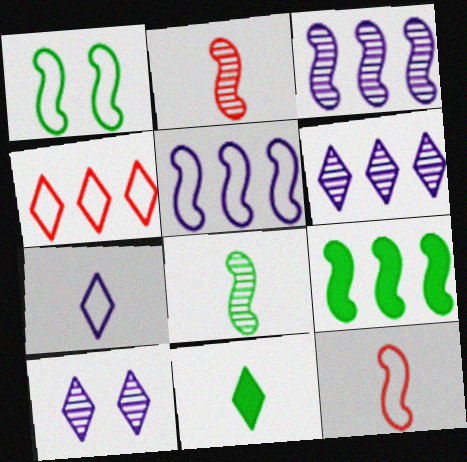[[1, 5, 12], 
[1, 8, 9], 
[4, 10, 11]]